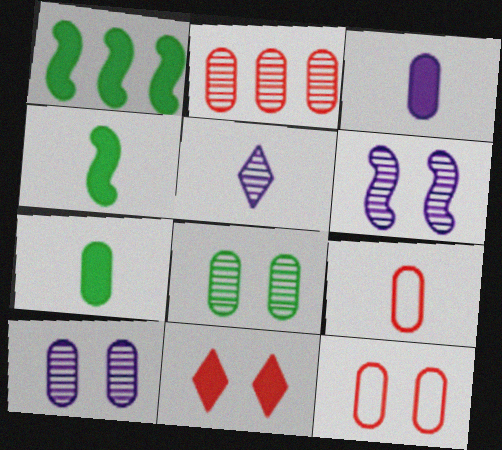[[1, 3, 11], 
[1, 5, 12], 
[4, 5, 9]]